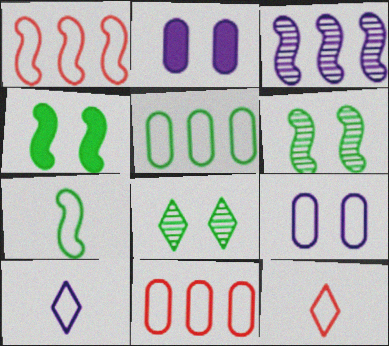[[2, 3, 10]]